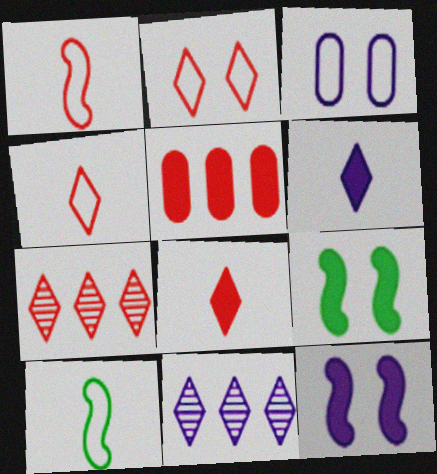[[2, 7, 8], 
[5, 6, 9]]